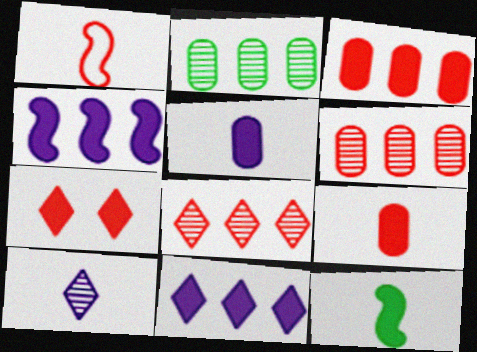[[1, 6, 7]]